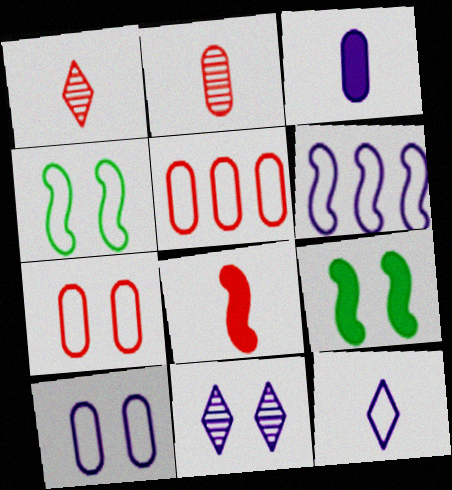[[3, 6, 11], 
[4, 5, 12], 
[6, 10, 12], 
[7, 9, 11]]